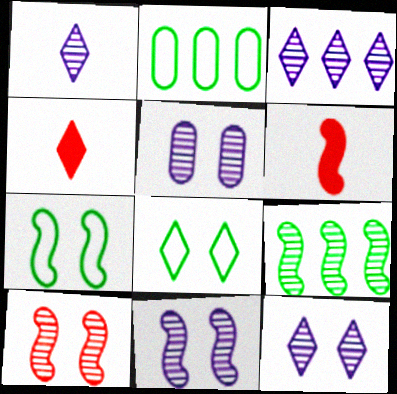[[1, 3, 12], 
[2, 4, 11], 
[2, 6, 12], 
[3, 4, 8], 
[5, 11, 12]]